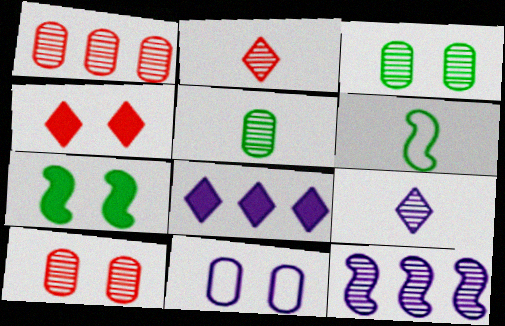[[2, 3, 12], 
[6, 8, 10]]